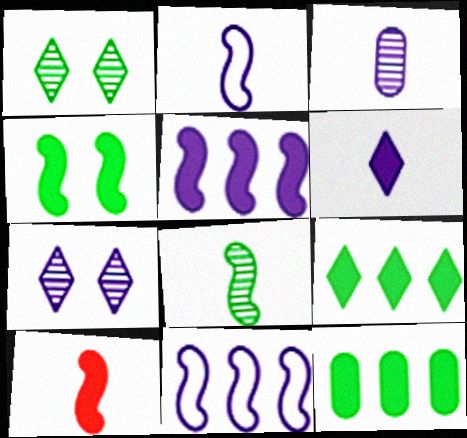[[2, 3, 6], 
[2, 8, 10], 
[4, 5, 10]]